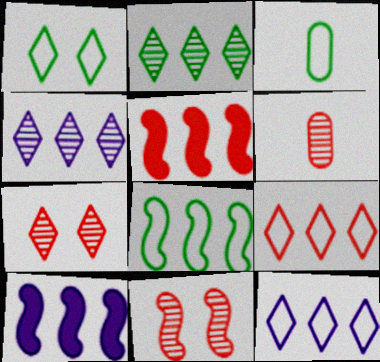[[1, 3, 8], 
[1, 6, 10], 
[3, 7, 10]]